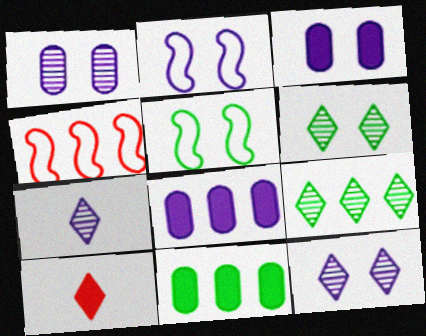[[2, 3, 12], 
[2, 7, 8], 
[4, 8, 9]]